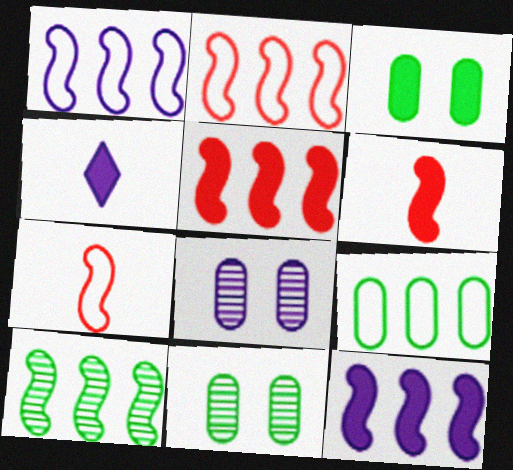[[1, 4, 8], 
[1, 5, 10], 
[2, 4, 11], 
[2, 10, 12], 
[3, 4, 5]]